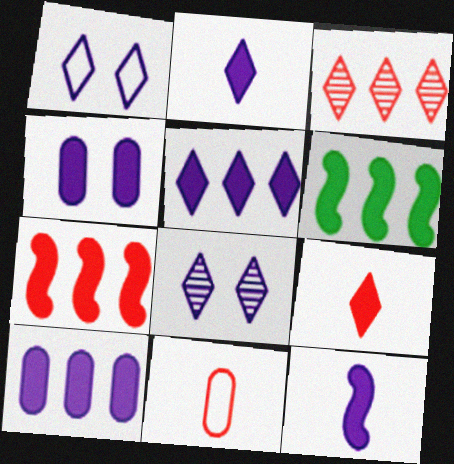[[4, 5, 12], 
[4, 6, 9], 
[6, 8, 11]]